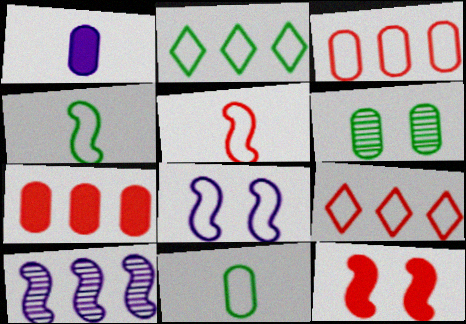[[1, 3, 6], 
[2, 7, 10], 
[4, 10, 12], 
[8, 9, 11]]